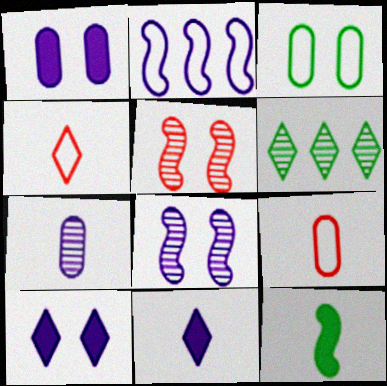[[2, 3, 4], 
[2, 5, 12], 
[2, 7, 10], 
[3, 5, 10], 
[3, 6, 12], 
[4, 6, 10], 
[4, 7, 12], 
[5, 6, 7]]